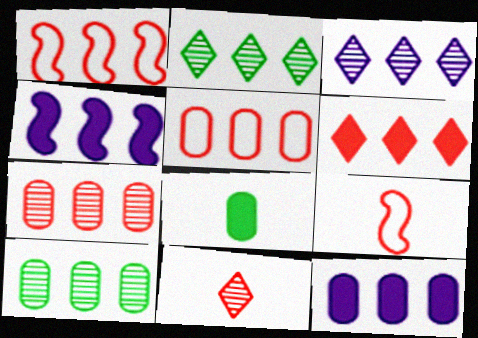[[1, 2, 12], 
[1, 6, 7], 
[2, 4, 5], 
[5, 10, 12]]